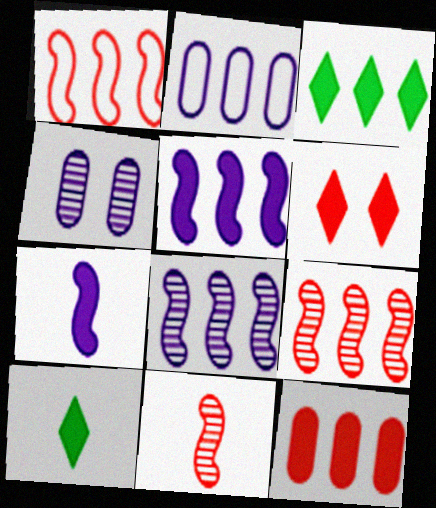[[1, 4, 10], 
[2, 3, 9], 
[3, 5, 12]]